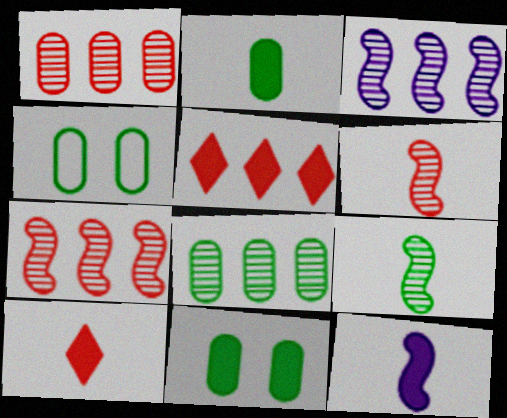[[2, 4, 8], 
[2, 10, 12], 
[3, 4, 10], 
[5, 11, 12]]